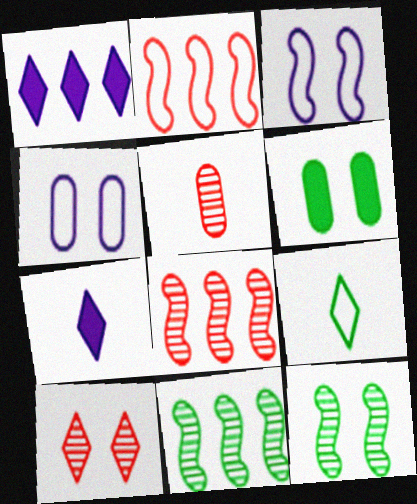[[1, 9, 10], 
[2, 4, 9], 
[3, 6, 10], 
[5, 8, 10], 
[6, 9, 11]]